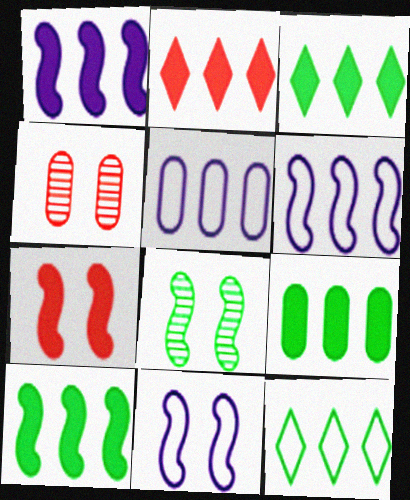[[1, 2, 9], 
[3, 9, 10], 
[7, 8, 11]]